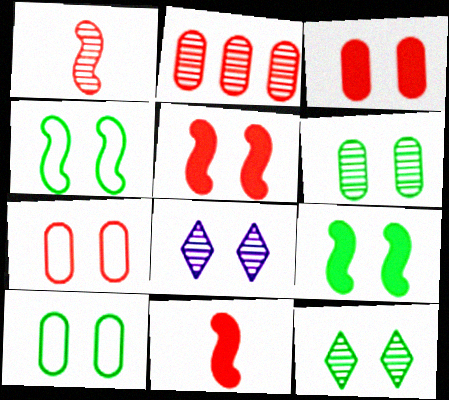[[3, 4, 8], 
[5, 8, 10], 
[7, 8, 9], 
[9, 10, 12]]